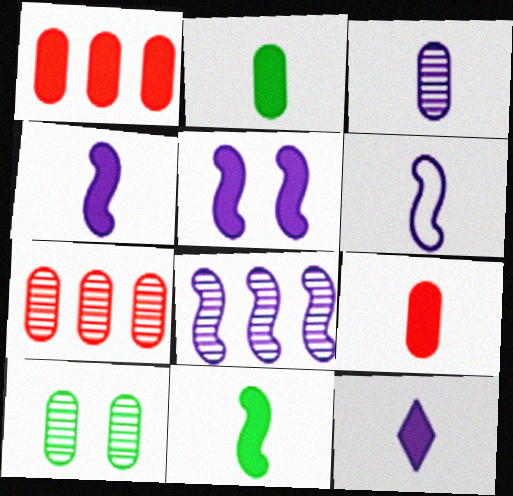[[3, 6, 12], 
[3, 7, 10], 
[5, 6, 8], 
[9, 11, 12]]